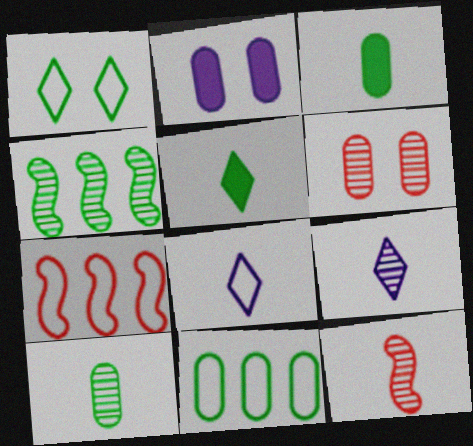[[1, 3, 4], 
[3, 8, 12], 
[4, 6, 9], 
[9, 10, 12]]